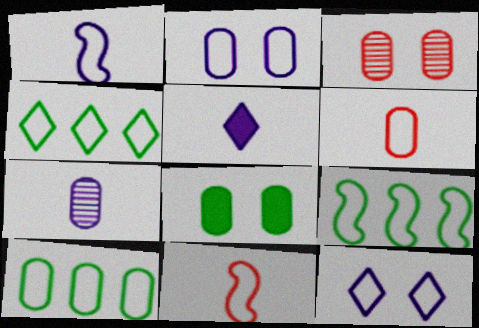[[1, 5, 7], 
[2, 3, 8], 
[2, 4, 11], 
[2, 6, 10], 
[3, 5, 9], 
[4, 9, 10], 
[6, 9, 12], 
[10, 11, 12]]